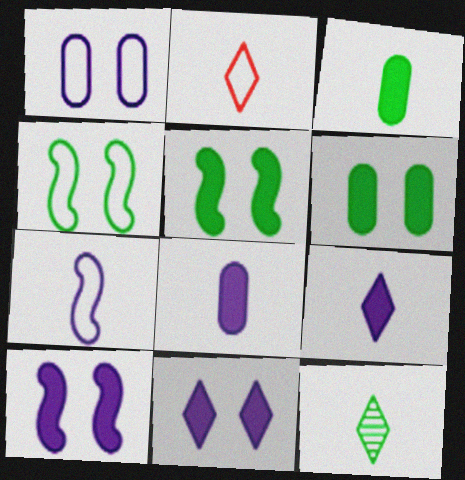[[2, 9, 12]]